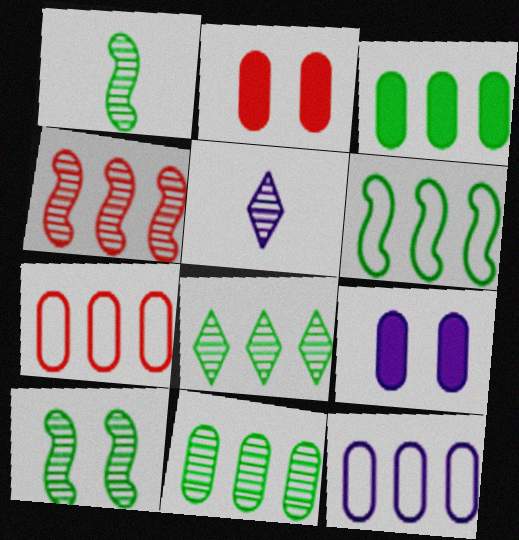[[2, 5, 6], 
[3, 6, 8]]